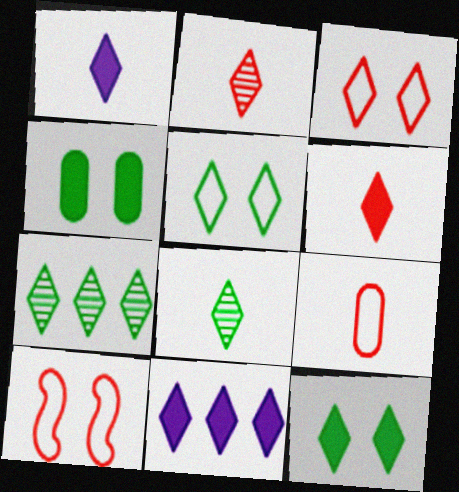[[1, 3, 7], 
[2, 5, 11], 
[3, 8, 11], 
[6, 11, 12]]